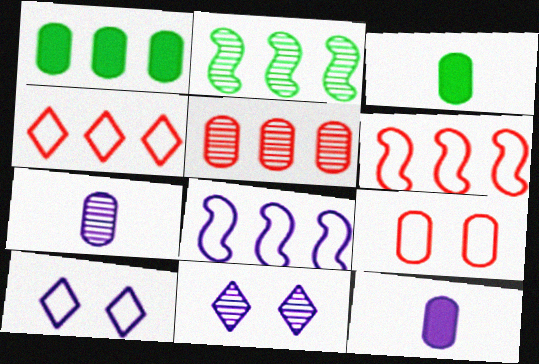[[1, 7, 9], 
[3, 6, 11], 
[8, 11, 12]]